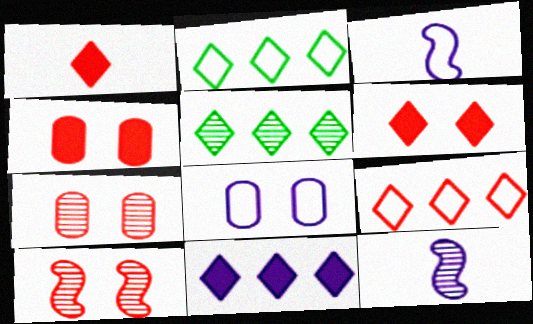[[2, 4, 12], 
[3, 4, 5], 
[5, 7, 12], 
[5, 9, 11], 
[8, 11, 12]]